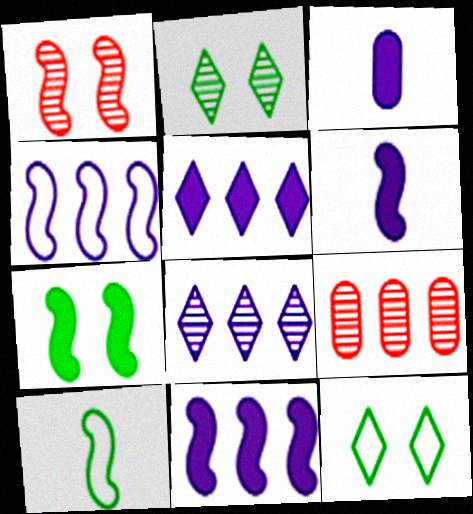[[1, 10, 11], 
[6, 9, 12]]